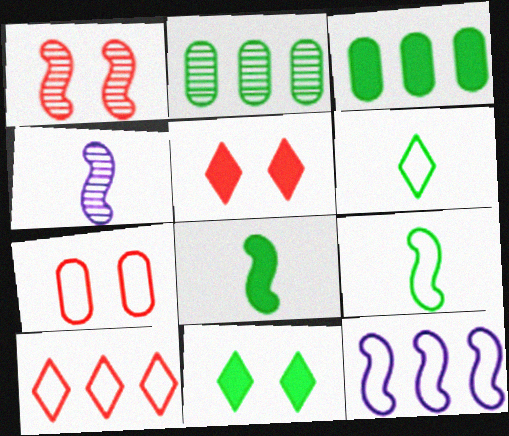[[1, 5, 7], 
[1, 8, 12], 
[2, 9, 11], 
[3, 8, 11], 
[6, 7, 12]]